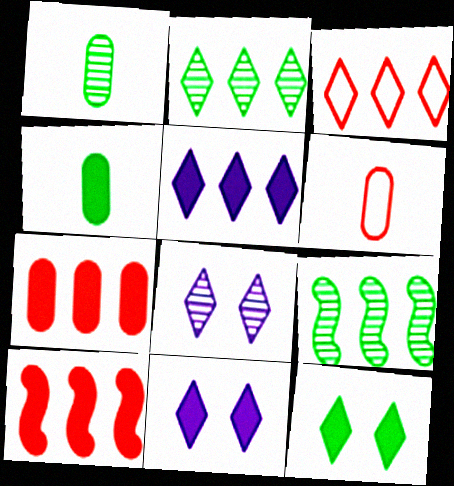[[2, 3, 5], 
[4, 10, 11], 
[6, 9, 11]]